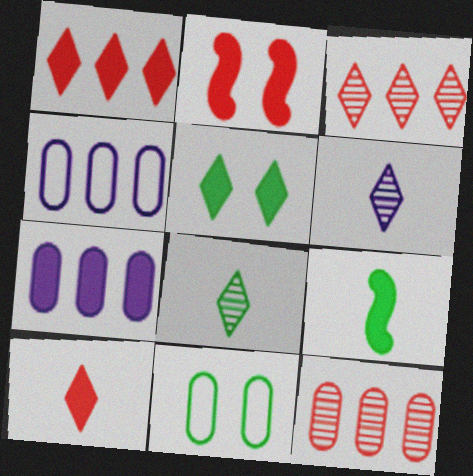[[2, 4, 8]]